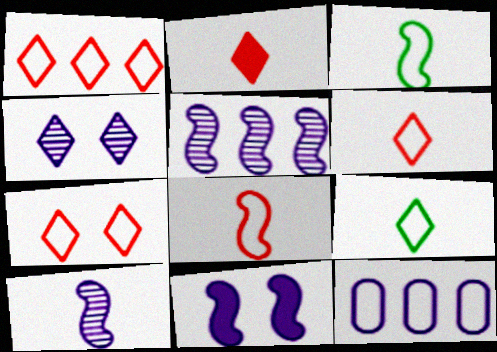[[1, 6, 7], 
[3, 7, 12]]